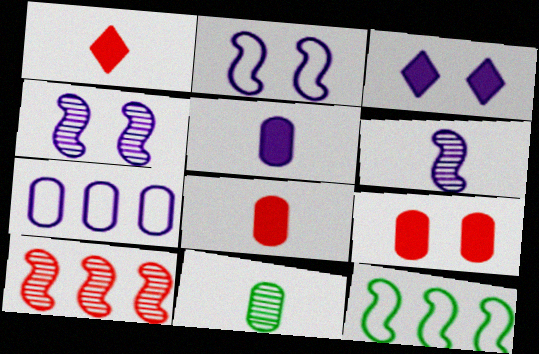[[3, 6, 7], 
[7, 9, 11]]